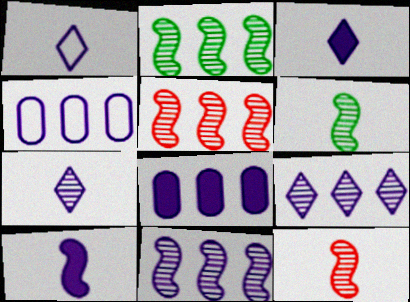[[1, 3, 7], 
[2, 5, 11]]